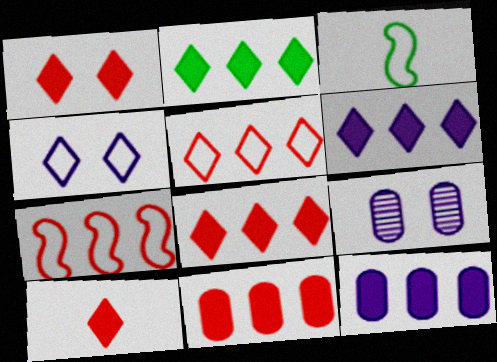[[1, 8, 10], 
[2, 6, 8], 
[3, 8, 9]]